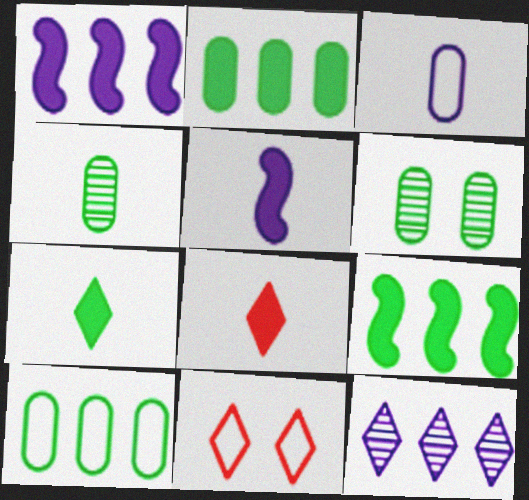[[1, 4, 11], 
[7, 11, 12]]